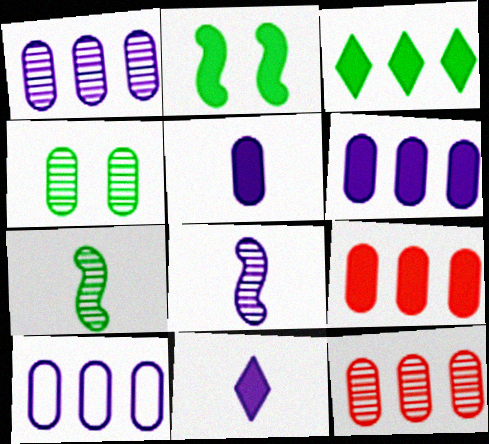[[1, 6, 10], 
[2, 9, 11]]